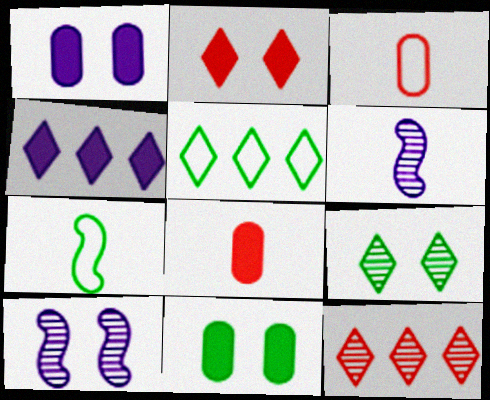[[1, 7, 12], 
[4, 5, 12], 
[5, 8, 10]]